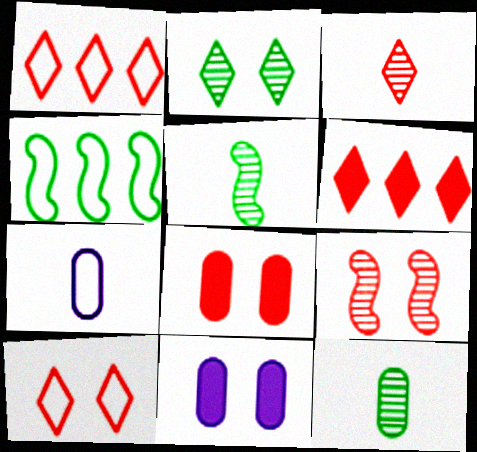[[1, 5, 11], 
[3, 4, 11], 
[3, 6, 10], 
[4, 7, 10], 
[8, 9, 10]]